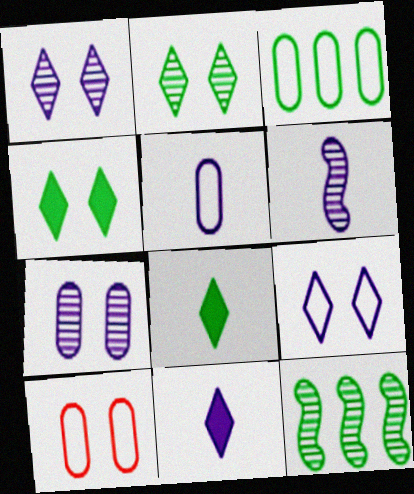[[3, 5, 10], 
[5, 6, 11], 
[10, 11, 12]]